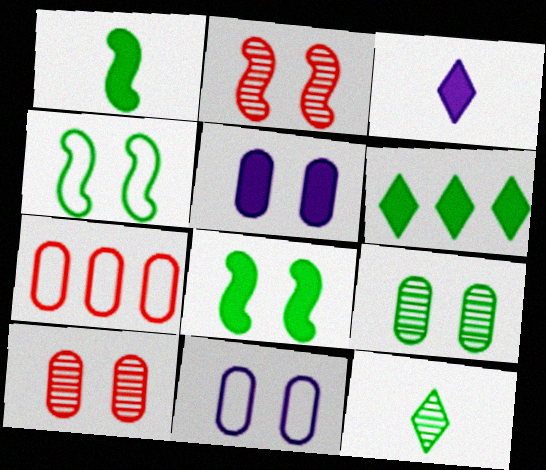[]